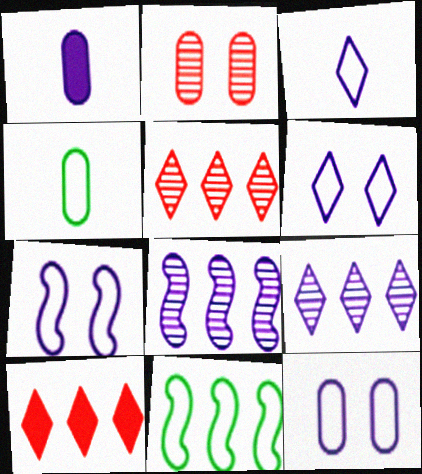[[1, 6, 8], 
[1, 7, 9], 
[6, 7, 12]]